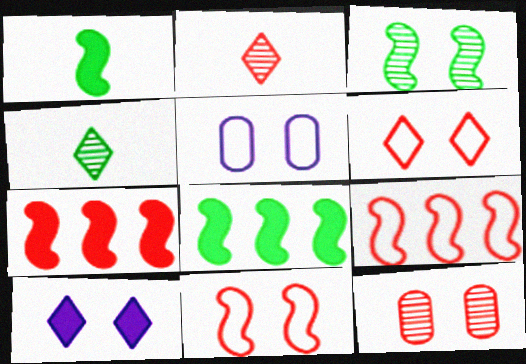[[2, 5, 8], 
[4, 5, 7]]